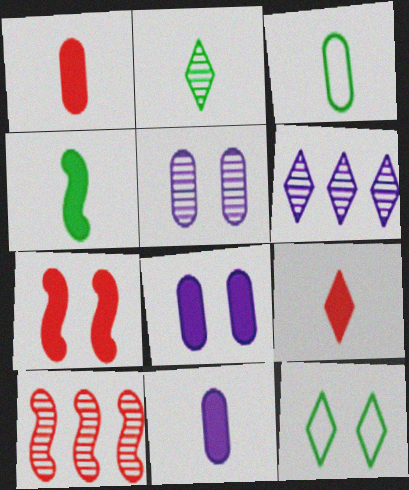[[2, 3, 4], 
[2, 5, 10], 
[3, 6, 7], 
[4, 9, 11], 
[5, 7, 12], 
[6, 9, 12], 
[10, 11, 12]]